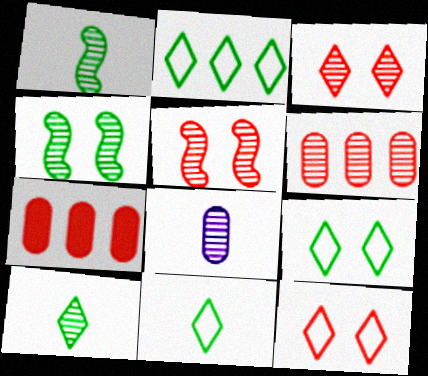[[2, 9, 11]]